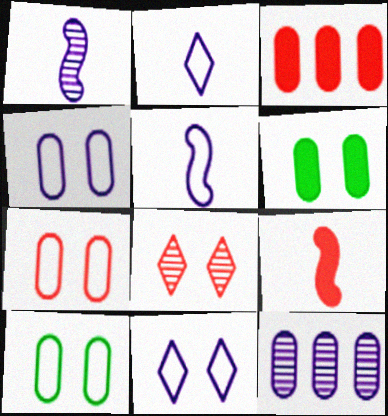[[4, 7, 10]]